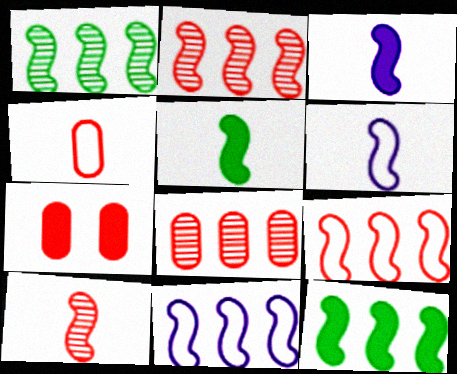[[2, 11, 12], 
[4, 7, 8], 
[5, 6, 10]]